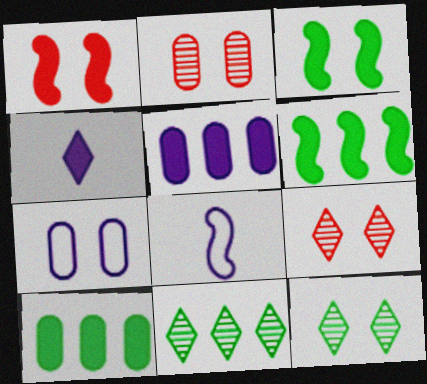[[1, 4, 10], 
[1, 7, 12], 
[3, 7, 9], 
[8, 9, 10]]